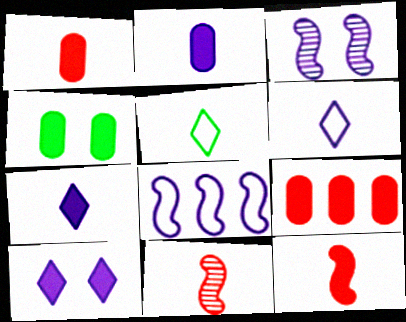[[2, 4, 9], 
[2, 5, 11], 
[3, 5, 9]]